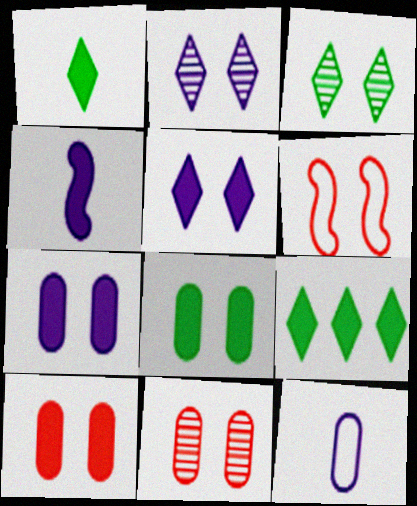[[2, 6, 8], 
[3, 6, 7], 
[4, 9, 10], 
[7, 8, 10]]